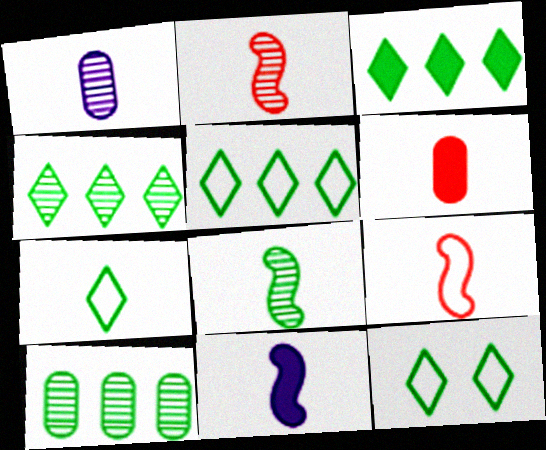[[3, 4, 5], 
[5, 7, 12], 
[8, 9, 11]]